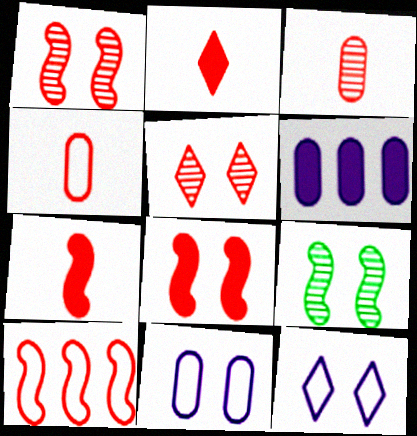[[1, 7, 10]]